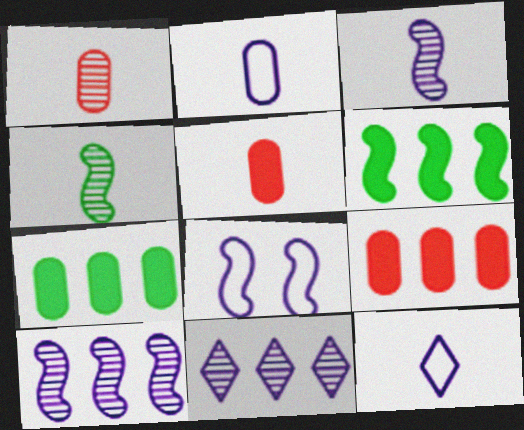[[4, 5, 12]]